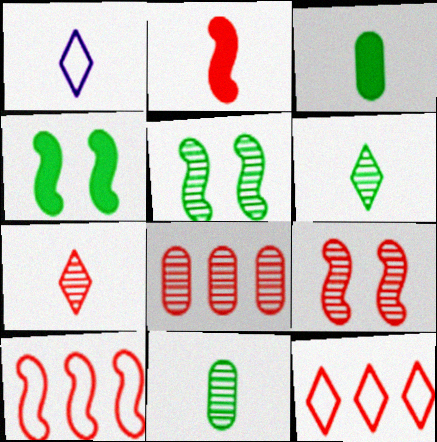[[1, 2, 11], 
[1, 4, 8], 
[2, 9, 10], 
[7, 8, 9]]